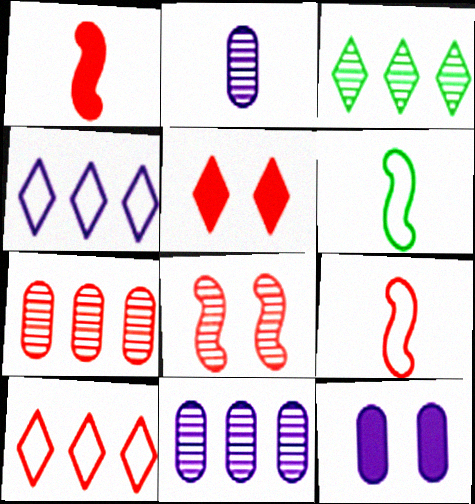[[2, 3, 8], 
[3, 9, 12], 
[5, 6, 11], 
[5, 7, 9]]